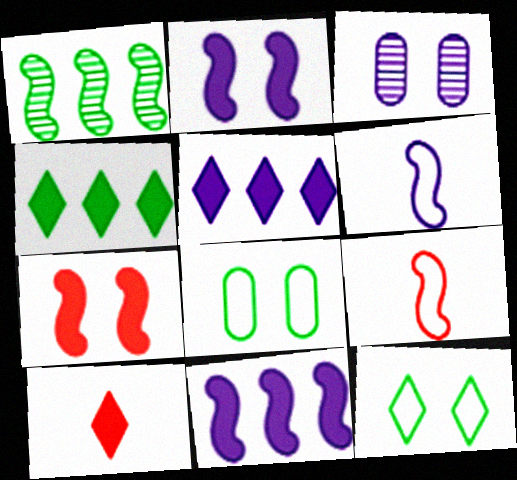[[1, 2, 9], 
[1, 6, 7], 
[3, 4, 9], 
[3, 5, 6], 
[3, 7, 12]]